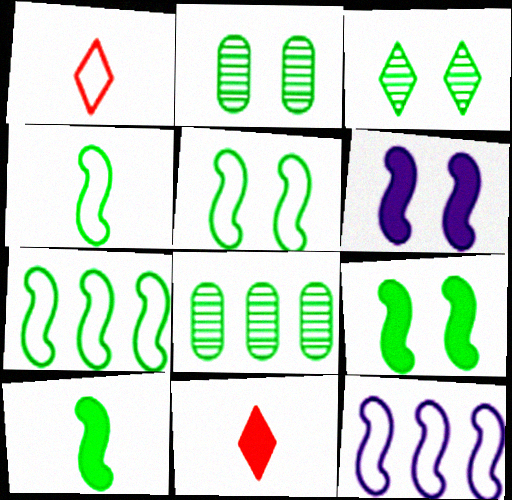[[1, 6, 8], 
[2, 11, 12], 
[4, 5, 7]]